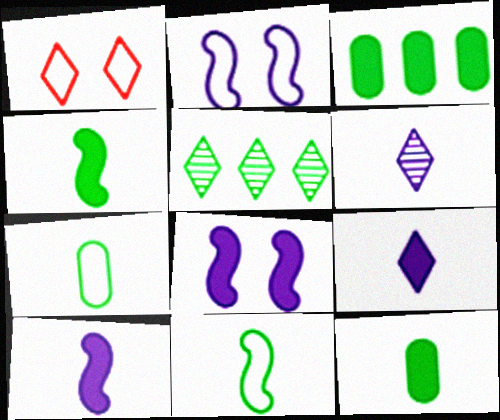[[1, 5, 9]]